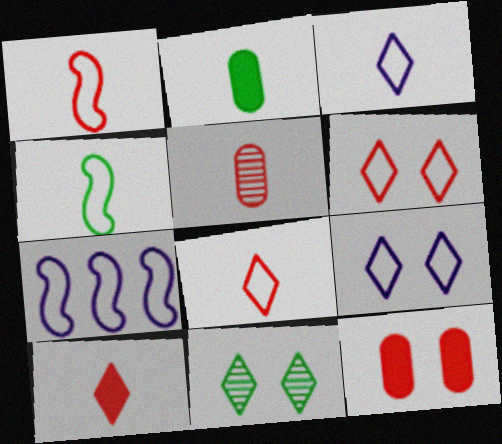[[1, 5, 10]]